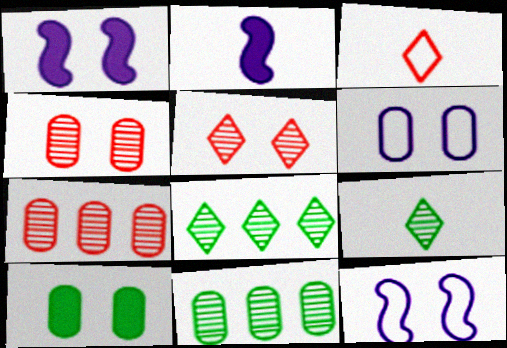[[1, 3, 11], 
[4, 6, 10], 
[5, 10, 12]]